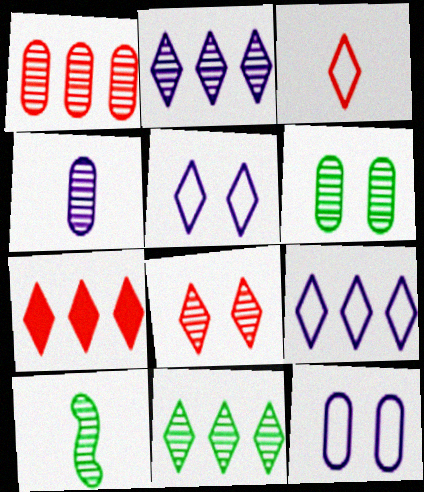[[1, 4, 6], 
[3, 7, 8], 
[6, 10, 11], 
[7, 9, 11], 
[7, 10, 12]]